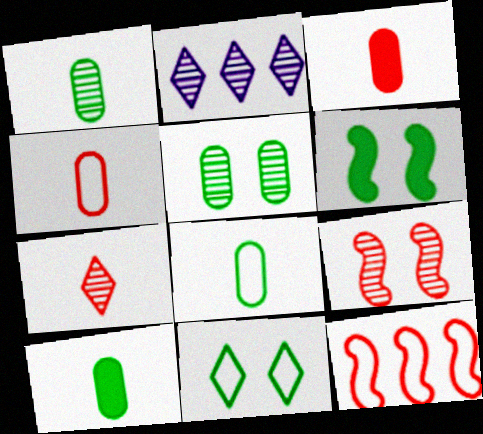[[1, 2, 9], 
[1, 8, 10], 
[2, 4, 6], 
[5, 6, 11]]